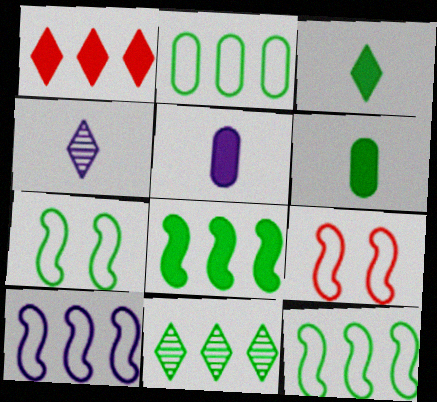[[2, 8, 11], 
[5, 9, 11], 
[6, 7, 11]]